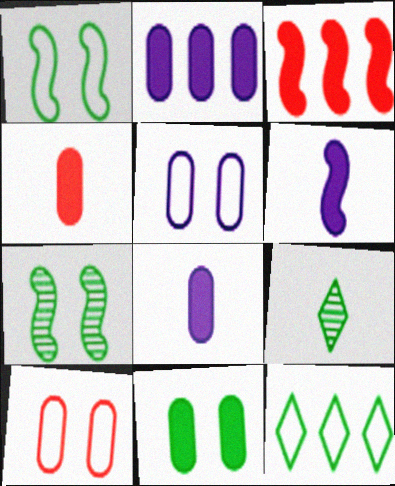[[2, 4, 11], 
[3, 5, 9]]